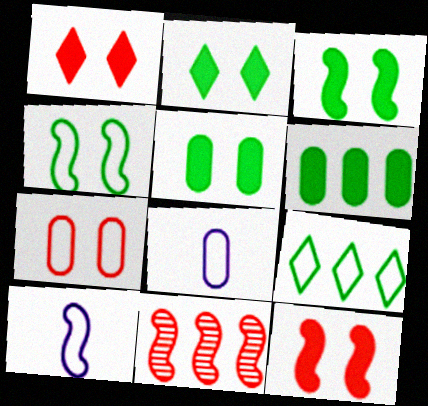[[2, 3, 5], 
[2, 8, 11], 
[3, 10, 11], 
[7, 9, 10]]